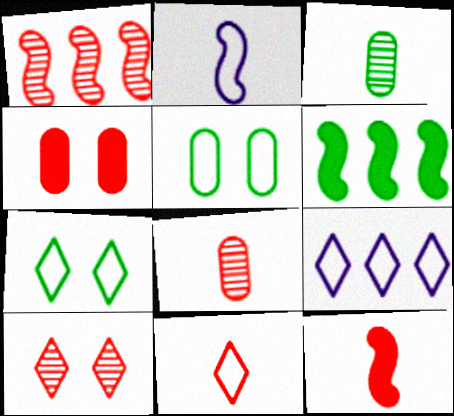[[1, 4, 11], 
[1, 8, 10], 
[3, 6, 7], 
[7, 9, 11], 
[8, 11, 12]]